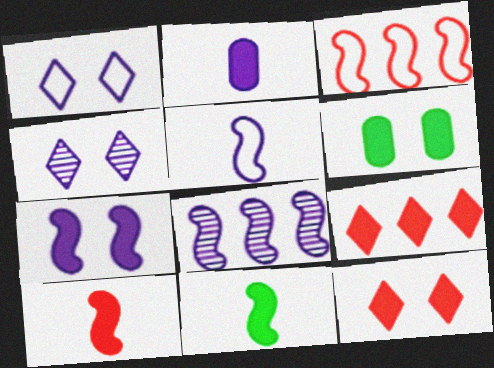[[1, 2, 8], 
[5, 7, 8], 
[6, 7, 12]]